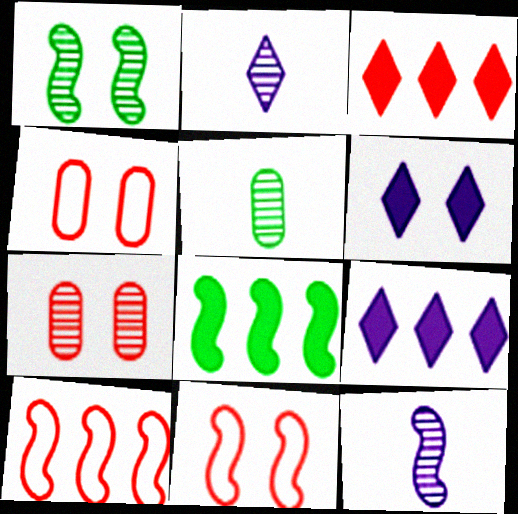[[1, 4, 6], 
[2, 4, 8], 
[5, 6, 10], 
[5, 9, 11], 
[8, 11, 12]]